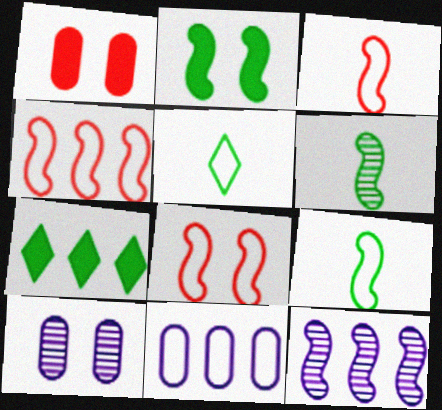[[1, 5, 12], 
[2, 3, 12], 
[3, 4, 8], 
[3, 7, 10], 
[5, 8, 11]]